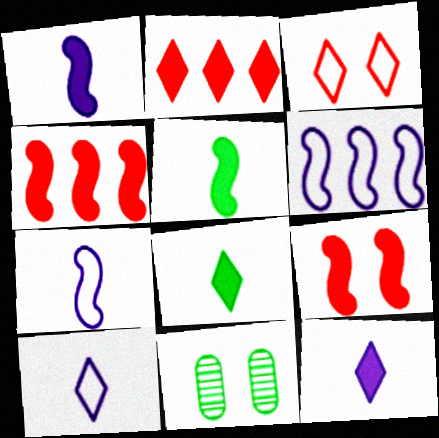[[2, 7, 11], 
[4, 10, 11]]